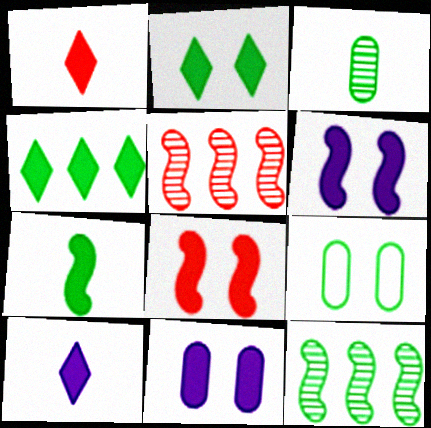[[2, 8, 11], 
[5, 9, 10]]